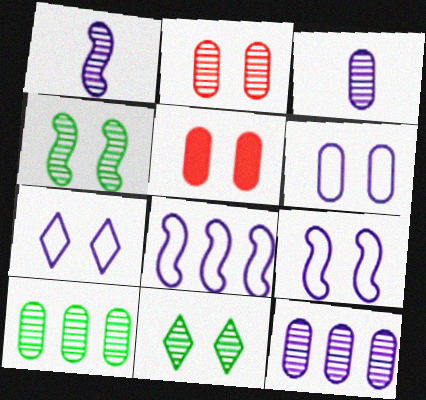[[2, 3, 10], 
[4, 5, 7], 
[5, 9, 11], 
[6, 7, 9]]